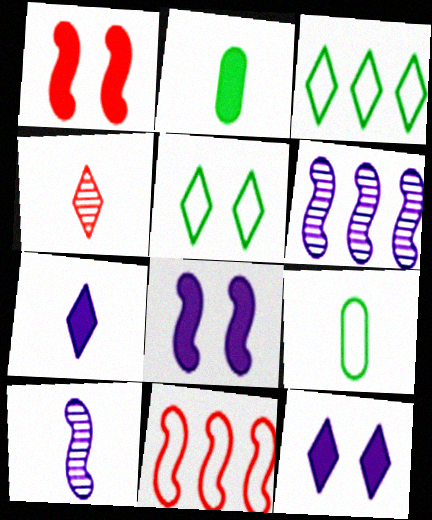[[3, 4, 12]]